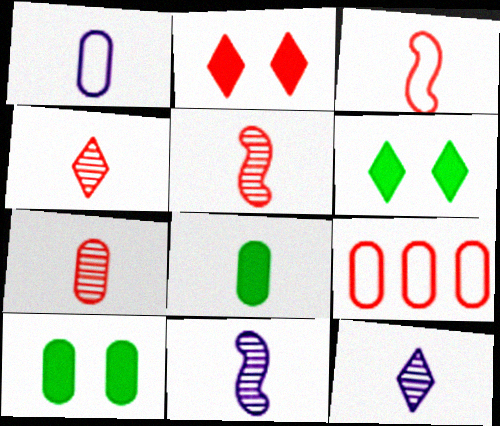[[1, 7, 8], 
[2, 5, 9], 
[3, 8, 12], 
[4, 5, 7], 
[6, 9, 11]]